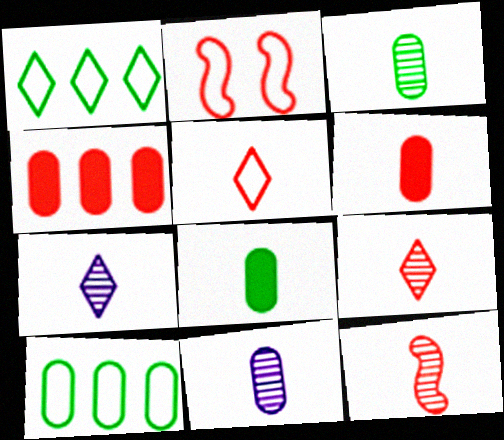[[2, 4, 9], 
[3, 7, 12], 
[5, 6, 12]]